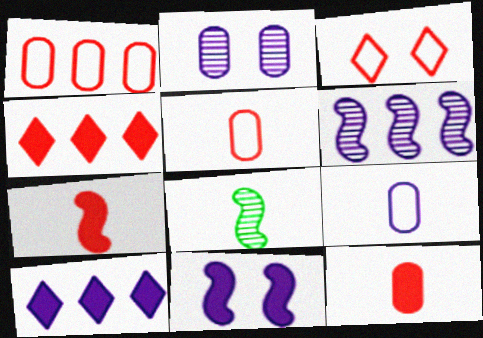[]